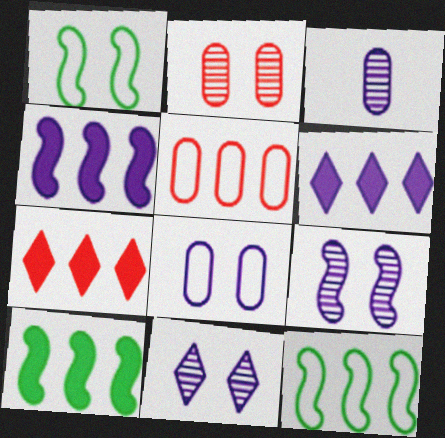[[1, 3, 7]]